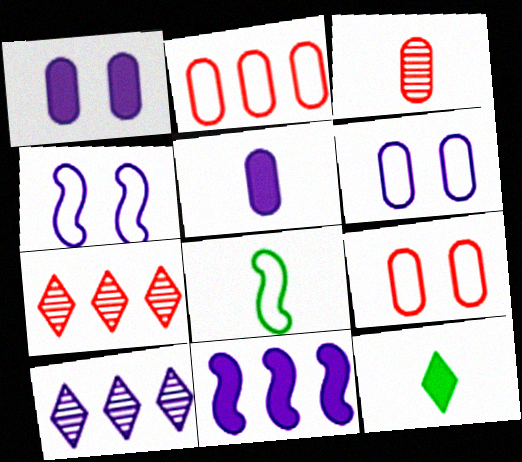[[1, 7, 8], 
[4, 5, 10]]